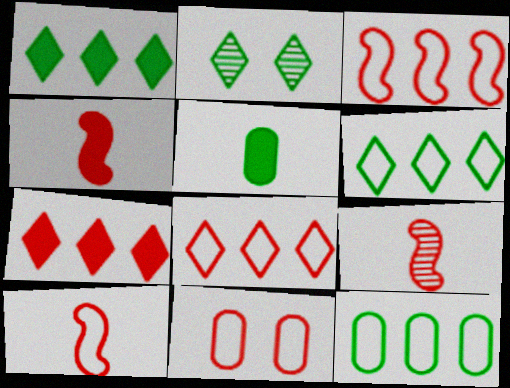[[4, 9, 10], 
[7, 9, 11], 
[8, 10, 11]]